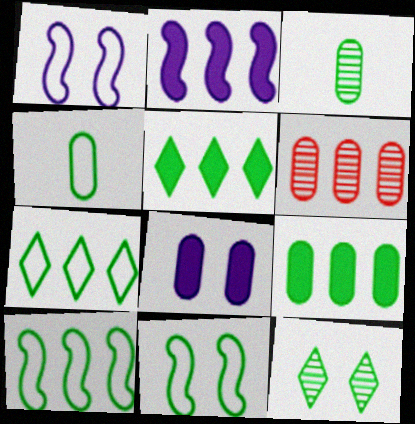[[2, 6, 7], 
[3, 5, 11], 
[4, 6, 8], 
[4, 7, 11]]